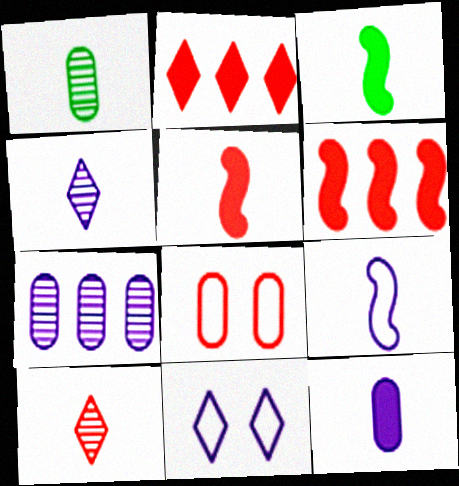[[1, 6, 11], 
[4, 9, 12], 
[6, 8, 10]]